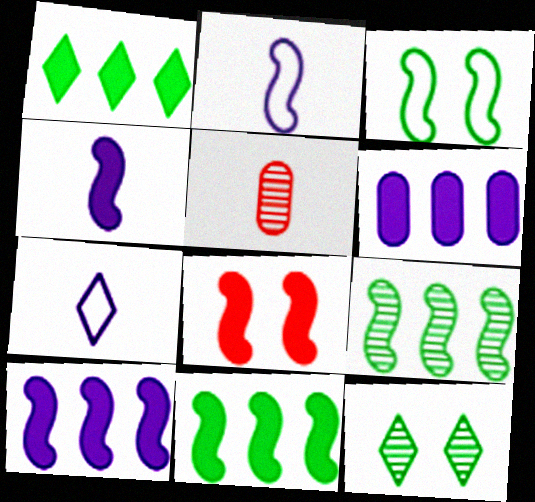[[2, 8, 9], 
[4, 8, 11]]